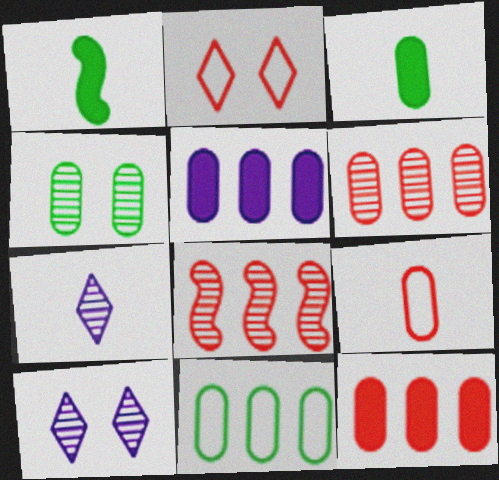[[1, 7, 9], 
[3, 4, 11], 
[4, 5, 9], 
[4, 7, 8], 
[5, 6, 11]]